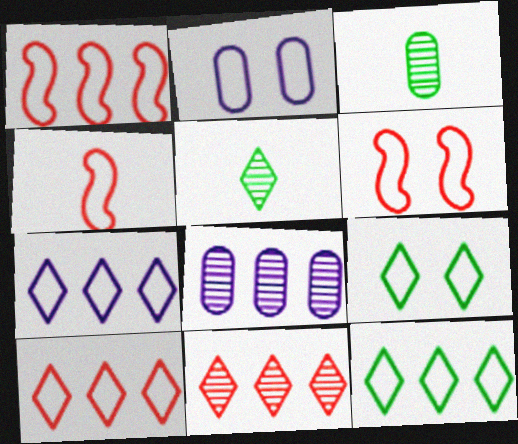[[1, 4, 6], 
[2, 4, 12], 
[2, 6, 9], 
[7, 10, 12]]